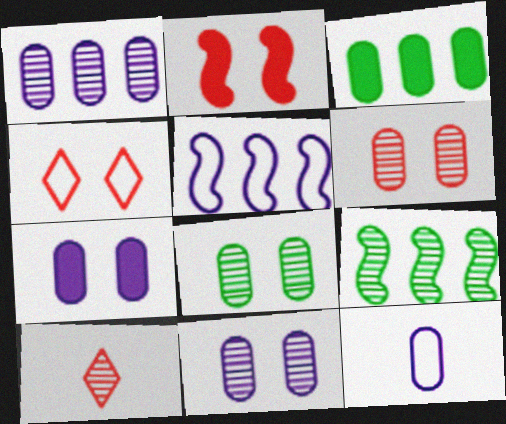[[1, 7, 12], 
[2, 4, 6], 
[3, 6, 12], 
[6, 8, 11], 
[9, 10, 11]]